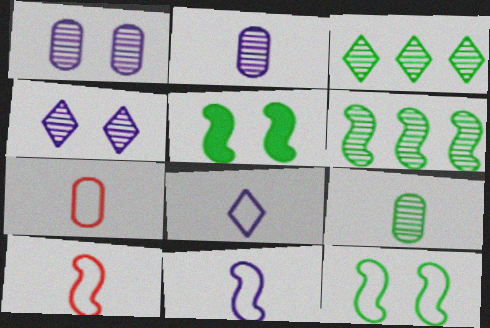[]